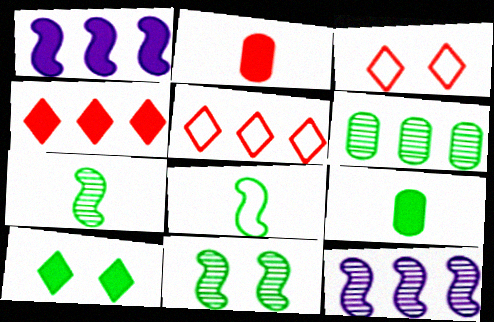[[1, 2, 10], 
[1, 5, 6], 
[3, 9, 12], 
[6, 8, 10]]